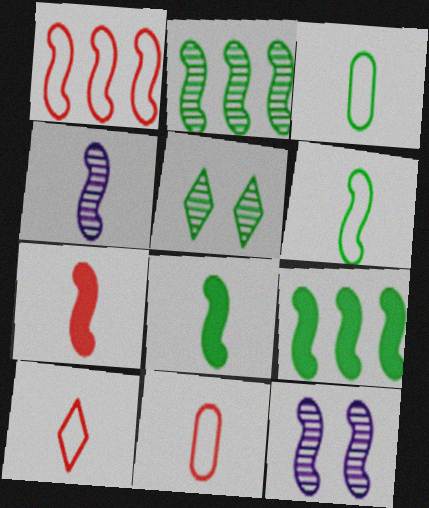[[1, 8, 12], 
[3, 5, 9], 
[4, 6, 7]]